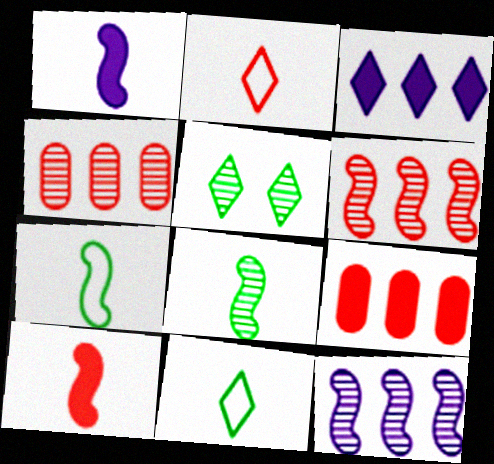[[2, 3, 5]]